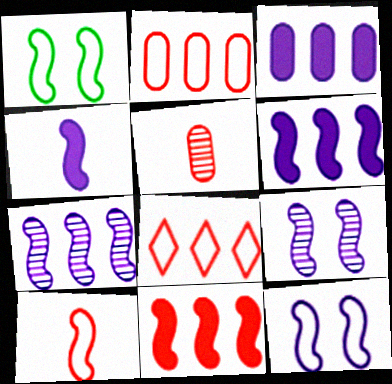[[4, 7, 12]]